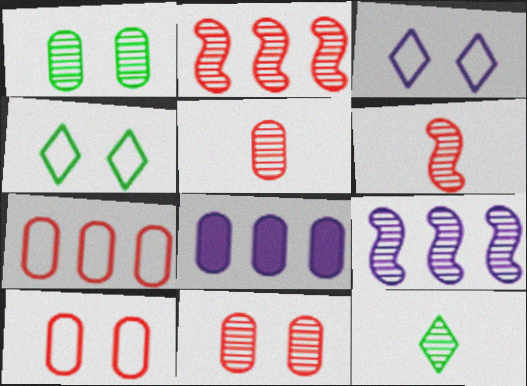[[4, 6, 8], 
[9, 11, 12]]